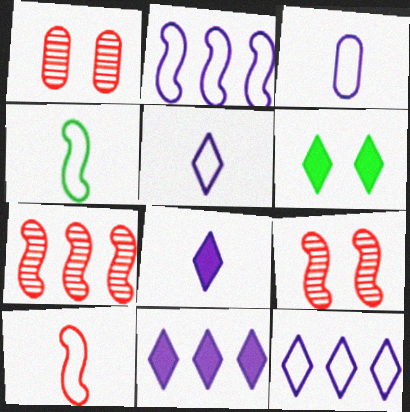[[1, 4, 11], 
[3, 6, 7]]